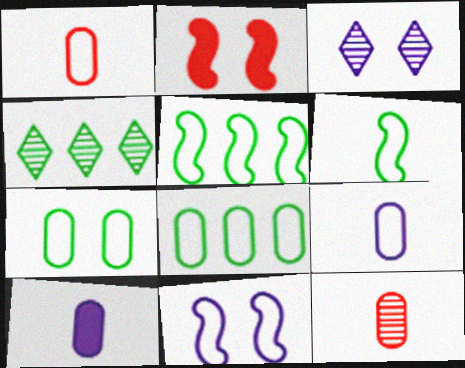[[2, 3, 7], 
[2, 4, 9]]